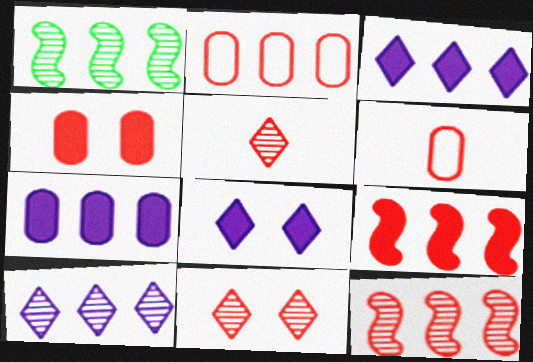[[1, 2, 3], 
[1, 6, 8], 
[6, 9, 11]]